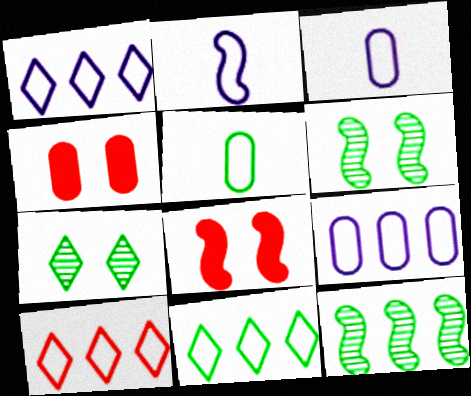[[1, 10, 11], 
[2, 8, 12]]